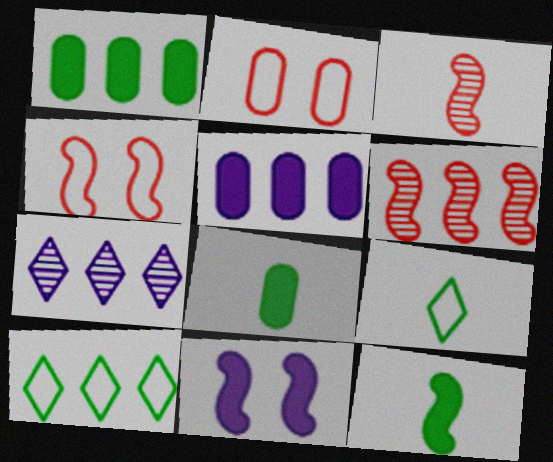[[2, 7, 12], 
[4, 7, 8], 
[5, 6, 10]]